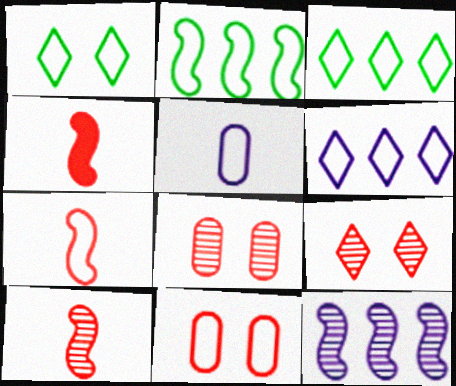[[4, 7, 10]]